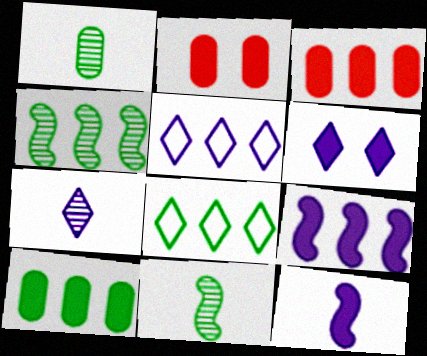[[2, 5, 11], 
[3, 4, 5], 
[4, 8, 10], 
[5, 6, 7]]